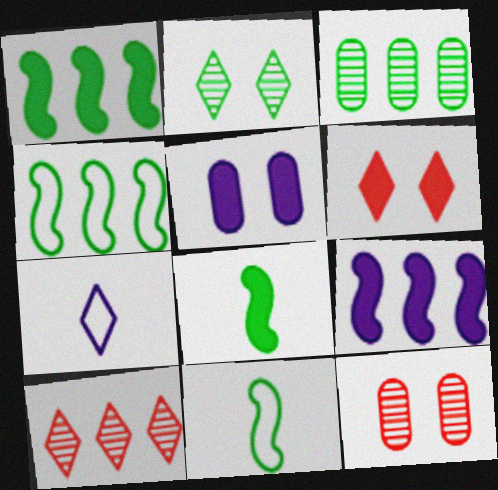[[1, 7, 12], 
[5, 10, 11]]